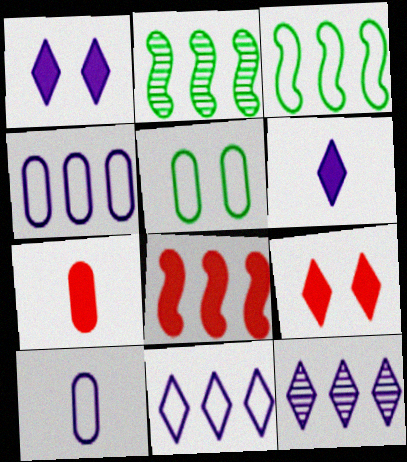[[2, 9, 10], 
[7, 8, 9]]